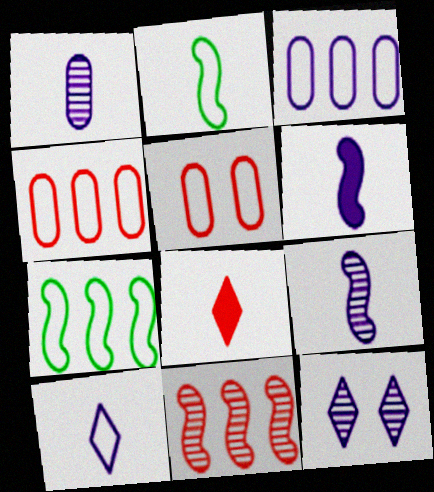[[1, 2, 8], 
[1, 6, 10], 
[3, 6, 12], 
[5, 7, 10], 
[5, 8, 11]]